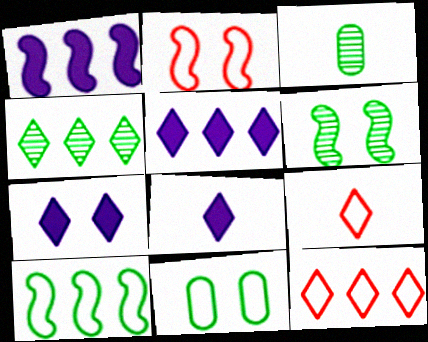[[2, 3, 5], 
[3, 4, 6], 
[4, 5, 12], 
[4, 7, 9], 
[5, 7, 8]]